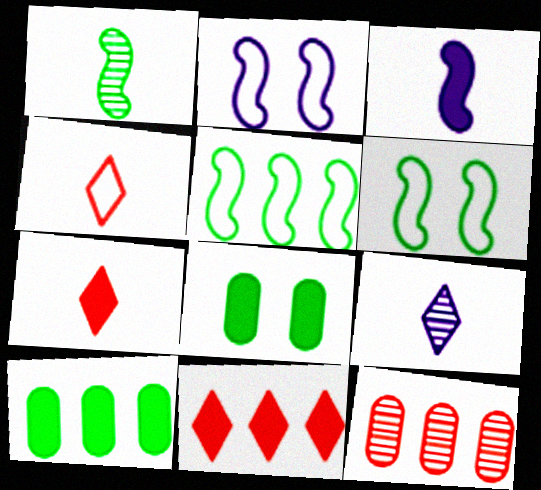[[3, 8, 11]]